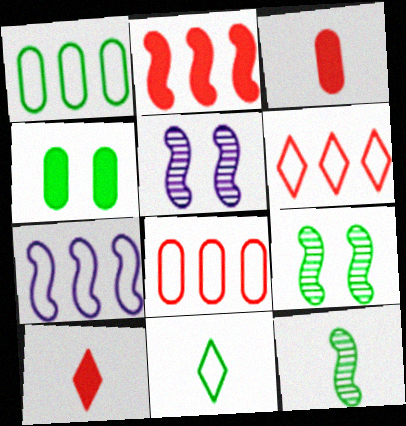[[1, 5, 10], 
[1, 6, 7]]